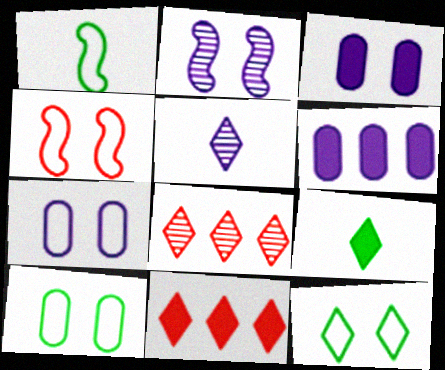[[1, 3, 8], 
[4, 7, 12], 
[5, 11, 12]]